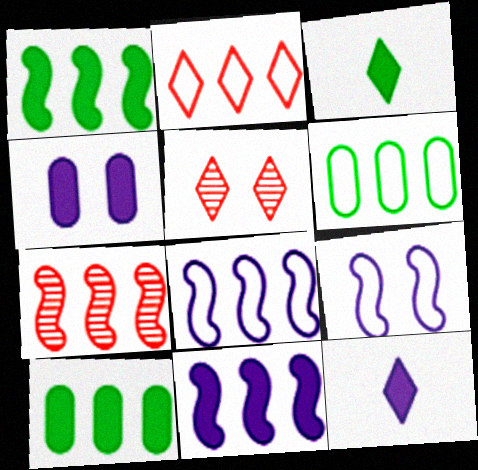[[1, 7, 8], 
[2, 6, 8], 
[4, 11, 12]]